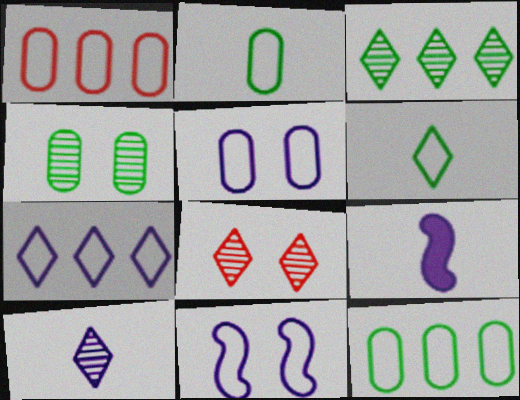[[1, 2, 5], 
[1, 6, 11], 
[3, 8, 10], 
[8, 9, 12]]